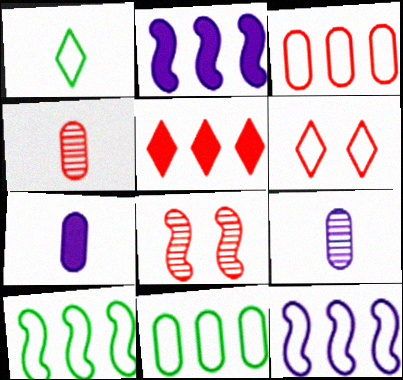[]